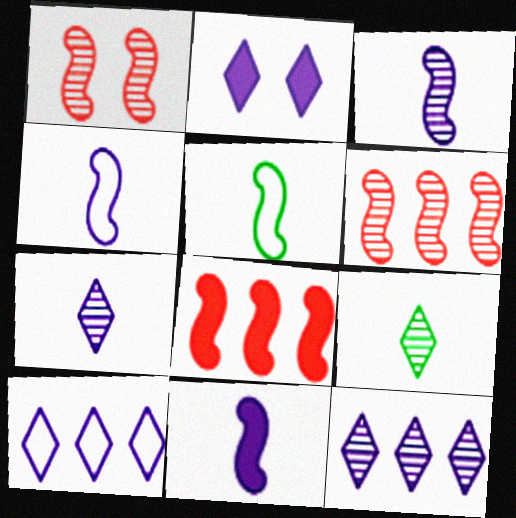[[2, 7, 10], 
[3, 4, 11]]